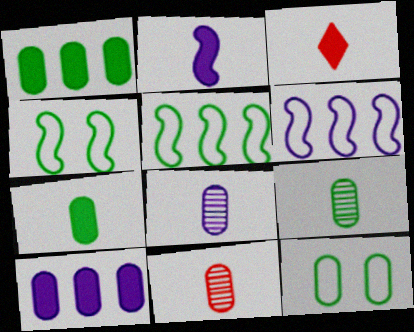[[1, 9, 12], 
[2, 3, 7], 
[8, 9, 11], 
[10, 11, 12]]